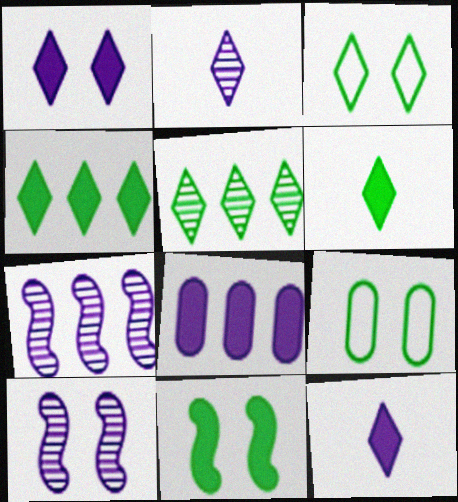[[3, 5, 6]]